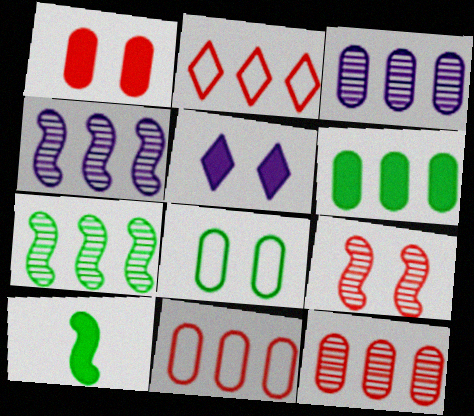[[2, 4, 6], 
[3, 6, 11], 
[5, 8, 9]]